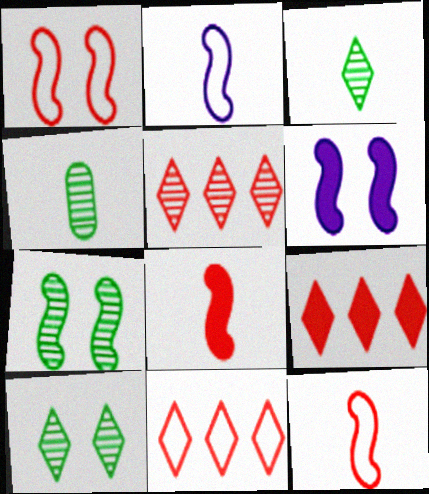[[1, 6, 7], 
[4, 6, 11], 
[5, 9, 11]]